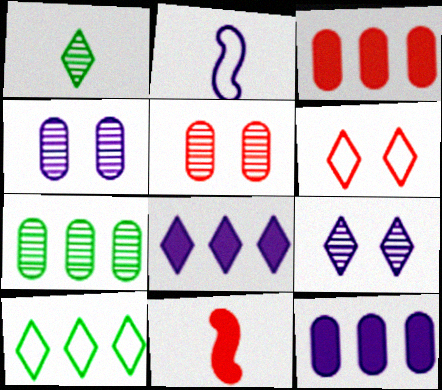[[1, 6, 8], 
[2, 4, 8], 
[2, 9, 12], 
[4, 10, 11]]